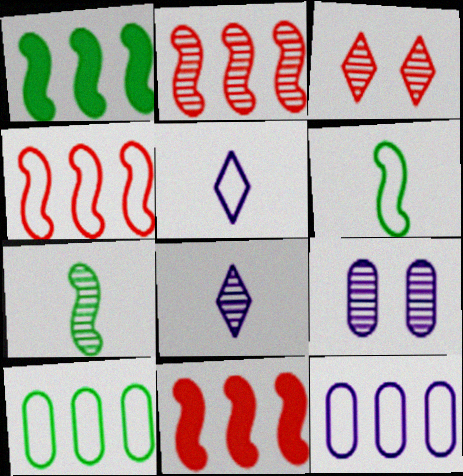[[2, 4, 11]]